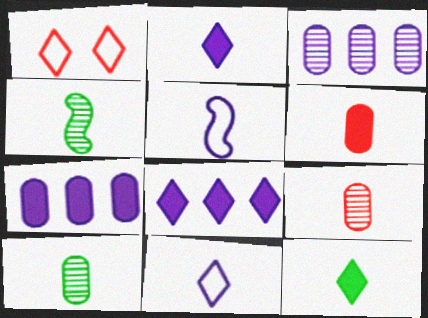[[1, 4, 7], 
[4, 6, 11], 
[5, 9, 12]]